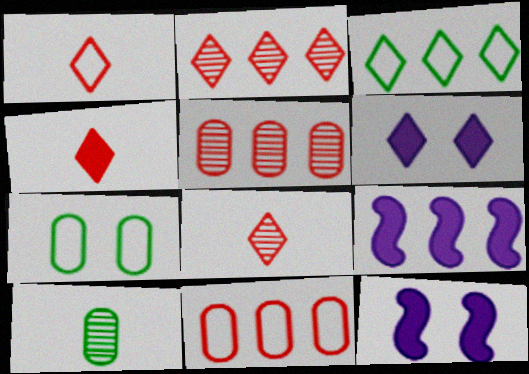[[1, 4, 8], 
[3, 5, 9], 
[3, 6, 8], 
[7, 8, 9]]